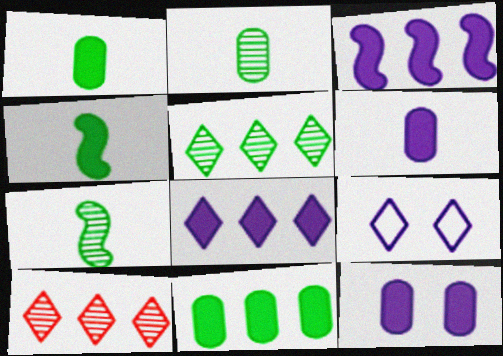[]